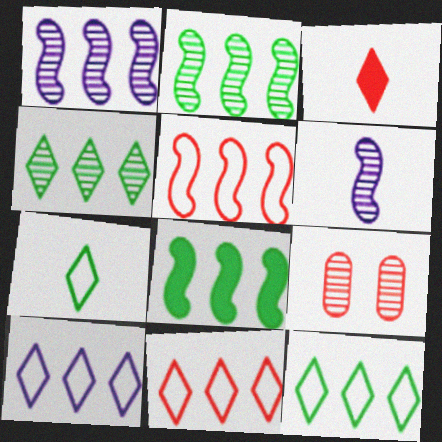[[1, 5, 8], 
[3, 5, 9], 
[4, 6, 9], 
[10, 11, 12]]